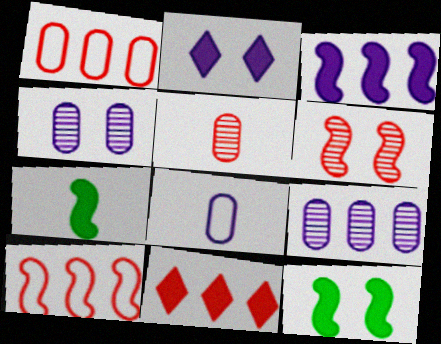[]